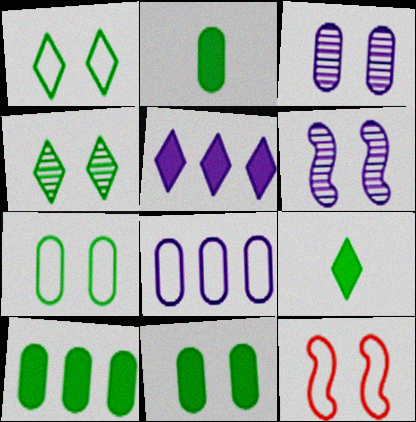[[2, 10, 11]]